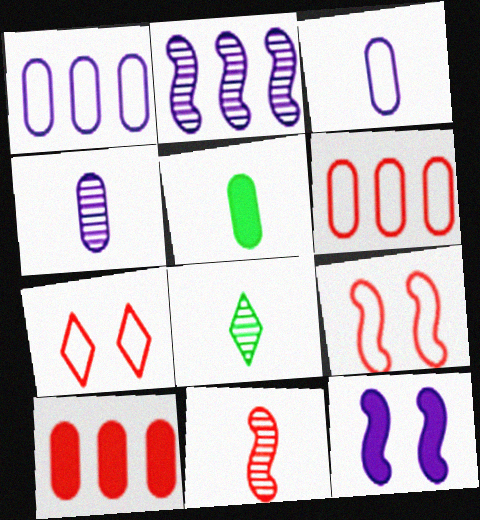[[2, 5, 7], 
[4, 8, 11], 
[6, 8, 12], 
[7, 10, 11]]